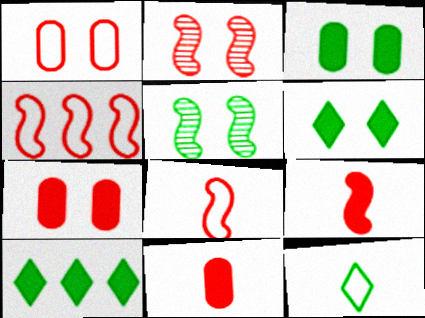[[2, 4, 9]]